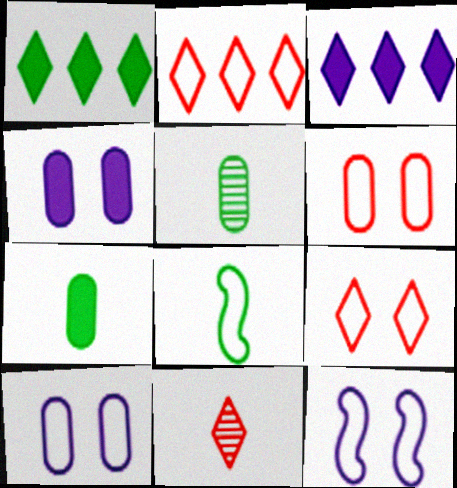[[2, 8, 10]]